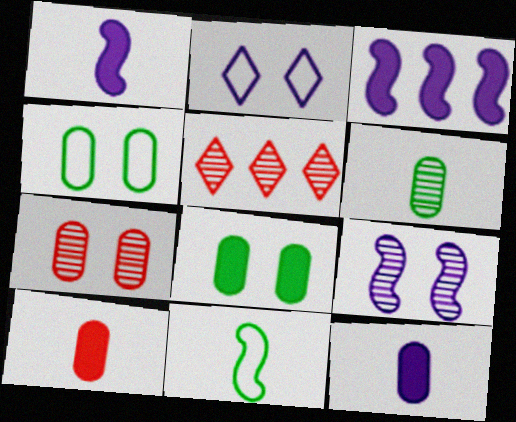[[1, 4, 5], 
[5, 6, 9]]